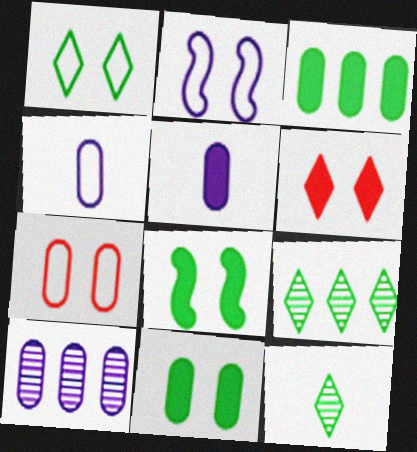[[1, 2, 7]]